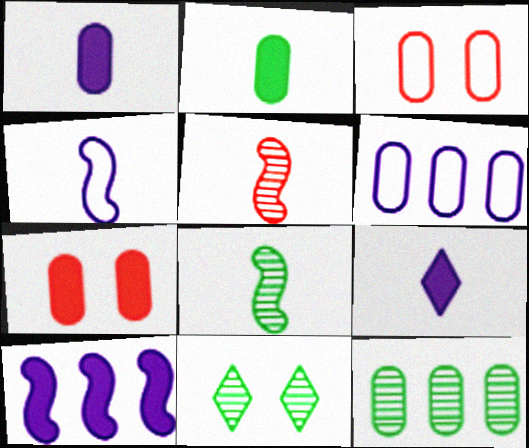[[1, 3, 12], 
[8, 11, 12]]